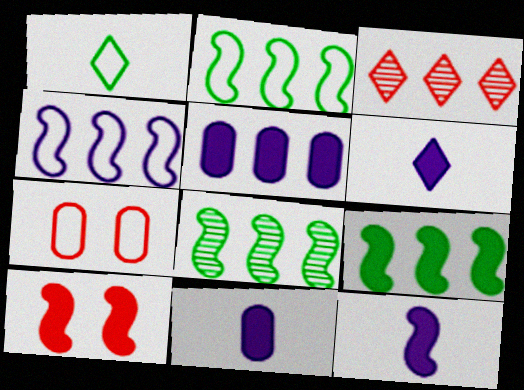[[1, 4, 7], 
[2, 3, 5], 
[2, 8, 9], 
[6, 7, 8], 
[6, 11, 12], 
[9, 10, 12]]